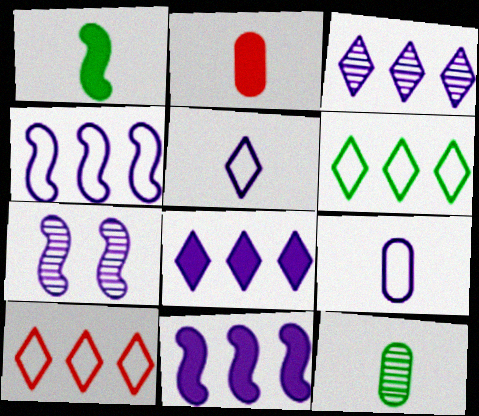[[2, 6, 7], 
[2, 9, 12], 
[7, 8, 9]]